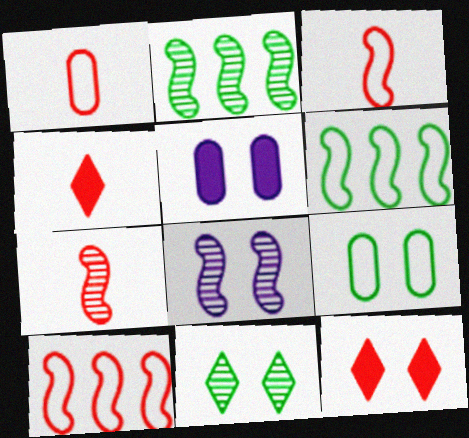[[1, 4, 7], 
[2, 7, 8], 
[8, 9, 12]]